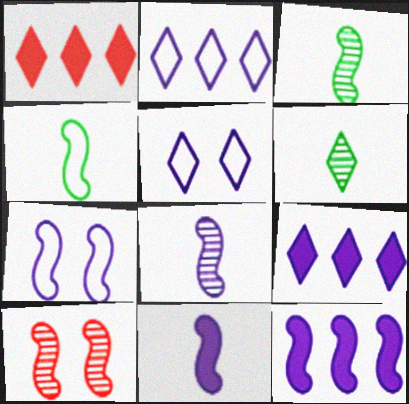[[1, 5, 6], 
[4, 10, 12], 
[7, 8, 12]]